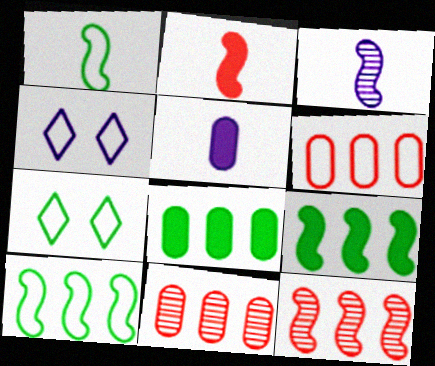[[1, 2, 3], 
[1, 4, 6], 
[5, 7, 12]]